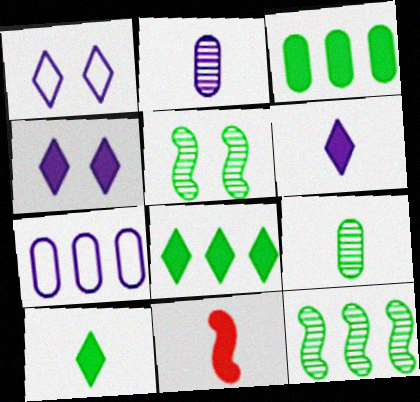[[3, 4, 11]]